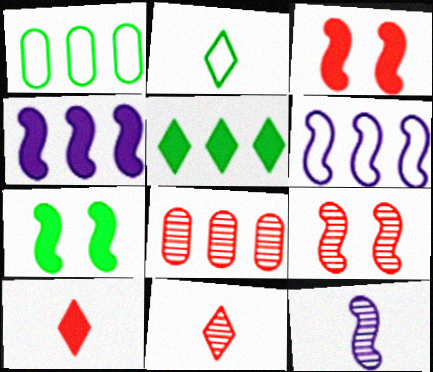[[5, 6, 8], 
[8, 9, 11]]